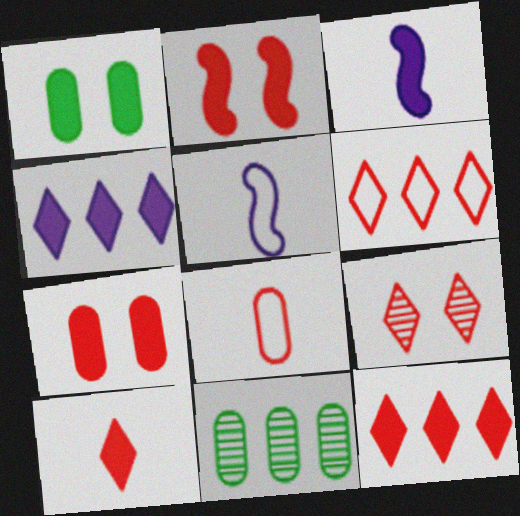[[1, 3, 12], 
[6, 9, 10]]